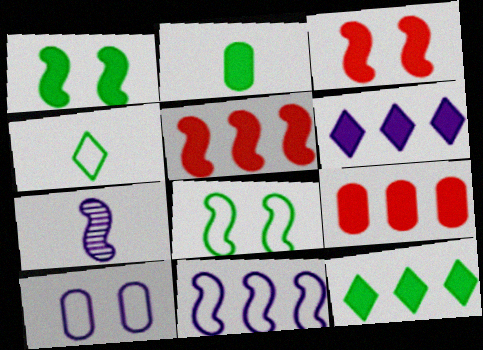[[1, 2, 12], 
[2, 3, 6], 
[5, 7, 8], 
[6, 7, 10]]